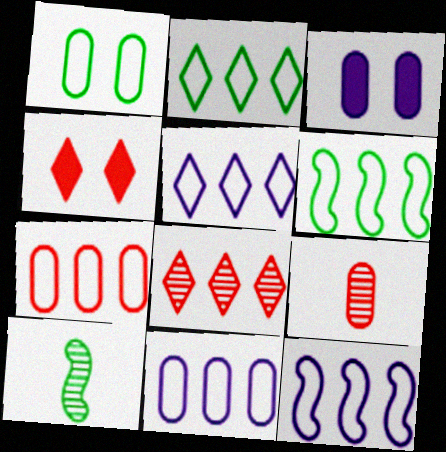[[2, 7, 12], 
[4, 10, 11], 
[5, 6, 7], 
[5, 11, 12]]